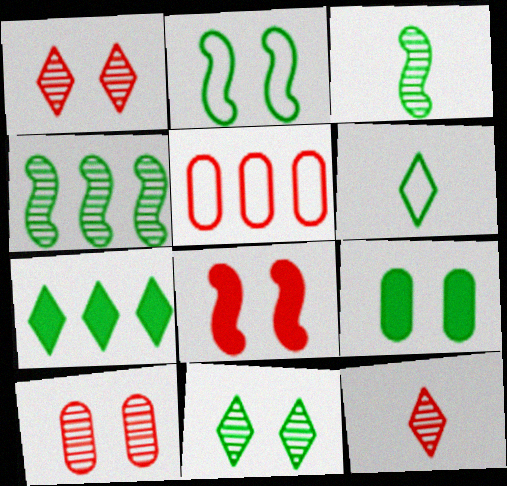[[2, 9, 11], 
[4, 6, 9], 
[5, 8, 12], 
[6, 7, 11]]